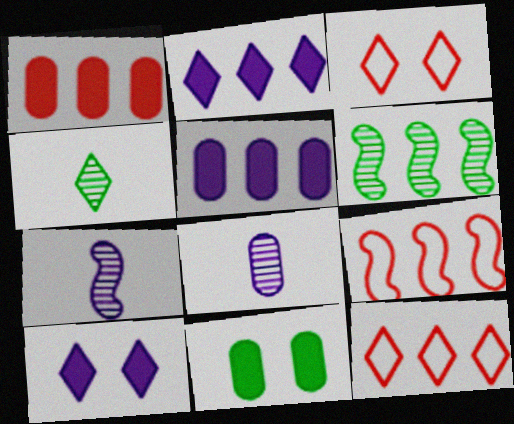[[2, 3, 4], 
[4, 10, 12], 
[5, 6, 12], 
[7, 11, 12]]